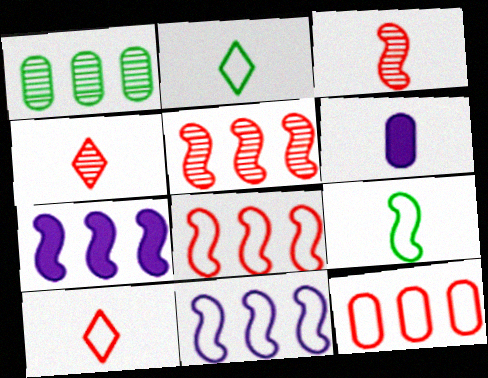[[2, 3, 6], 
[4, 6, 9]]